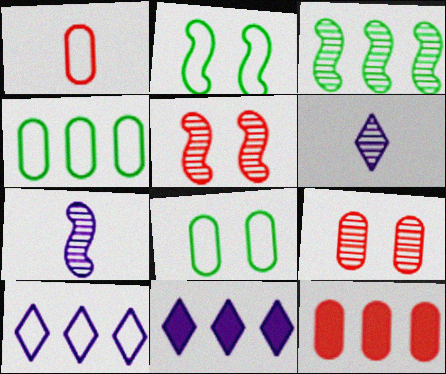[[1, 2, 10], 
[1, 9, 12], 
[2, 6, 12], 
[3, 5, 7], 
[3, 6, 9], 
[3, 10, 12]]